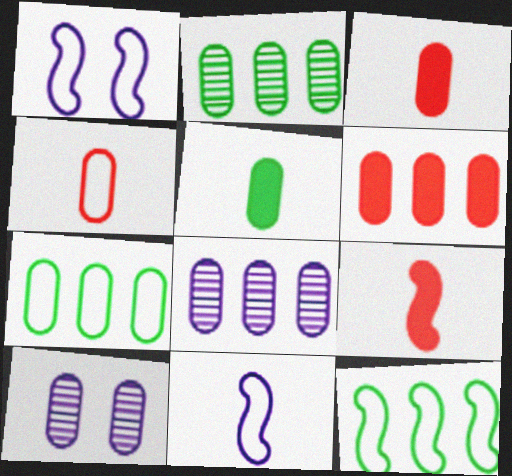[[3, 7, 10], 
[6, 7, 8]]